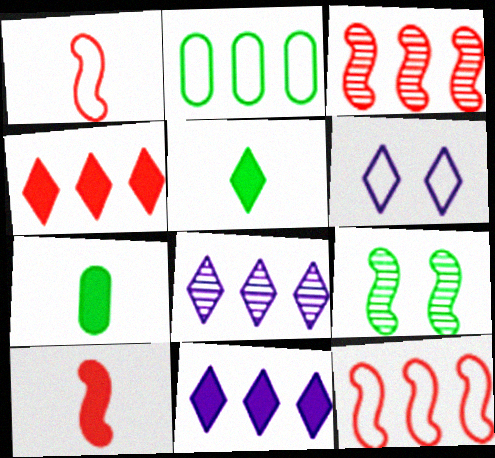[[1, 2, 6], 
[2, 3, 11], 
[2, 5, 9], 
[3, 6, 7]]